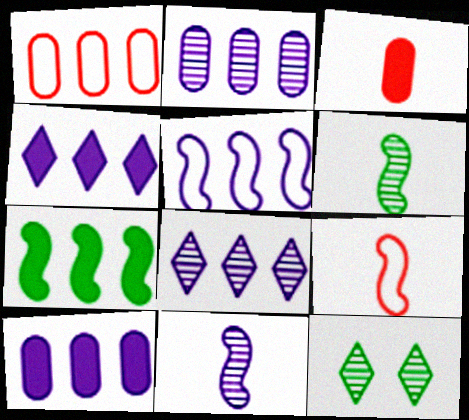[[1, 7, 8], 
[2, 4, 5], 
[3, 5, 12], 
[5, 8, 10], 
[9, 10, 12]]